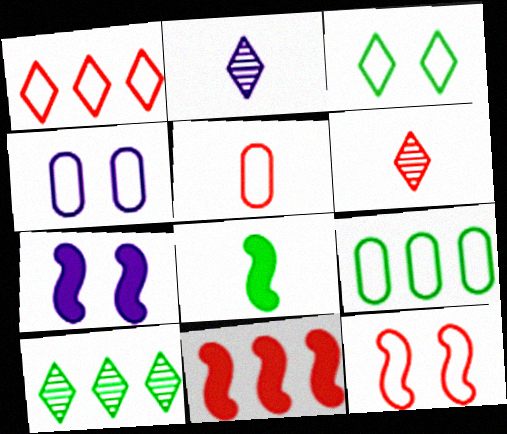[[1, 5, 12], 
[2, 5, 8], 
[3, 4, 12], 
[4, 5, 9], 
[5, 7, 10], 
[6, 7, 9], 
[7, 8, 11]]